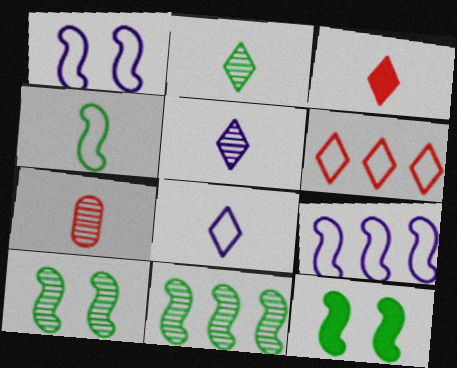[[2, 3, 8], 
[4, 11, 12]]